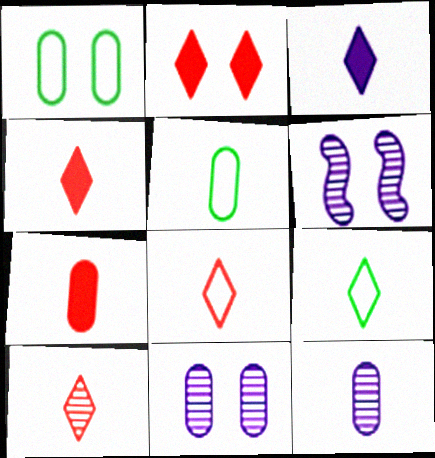[[1, 2, 6], 
[3, 9, 10], 
[4, 8, 10], 
[5, 7, 12]]